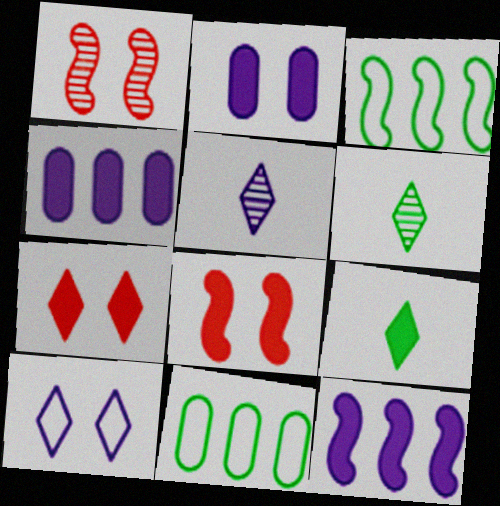[[4, 8, 9], 
[5, 8, 11]]